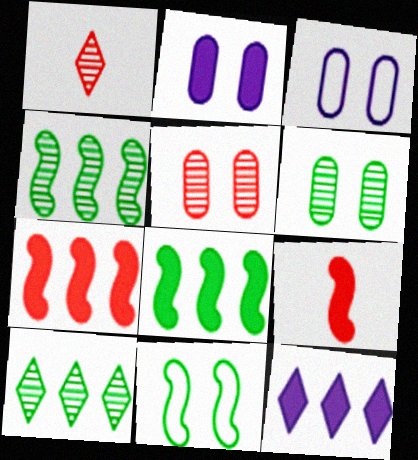[[1, 3, 8], 
[3, 9, 10]]